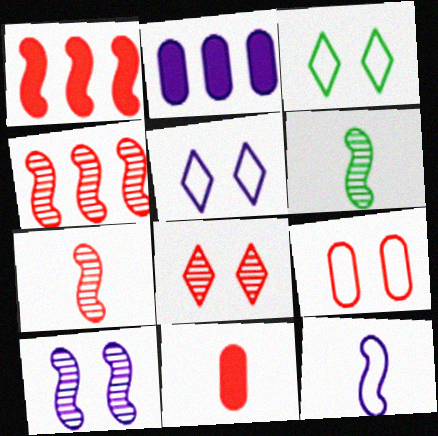[[2, 3, 7], 
[4, 6, 10]]